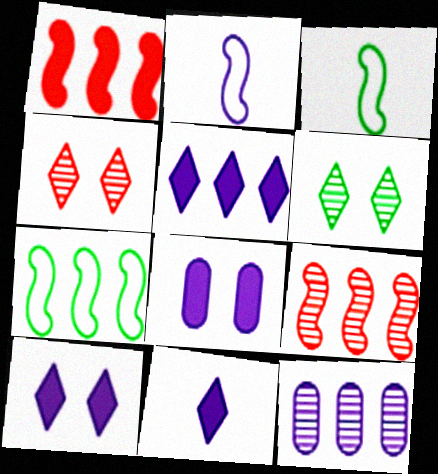[[2, 10, 12], 
[5, 10, 11]]